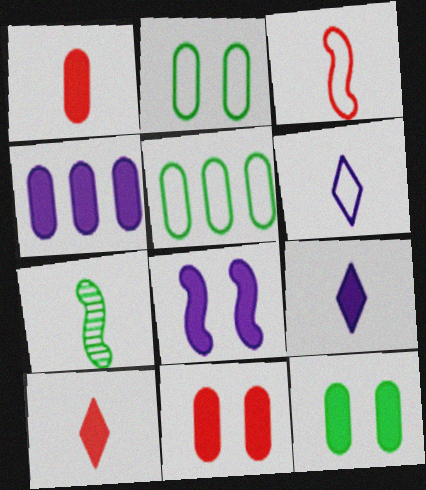[[1, 4, 12], 
[1, 6, 7], 
[4, 8, 9]]